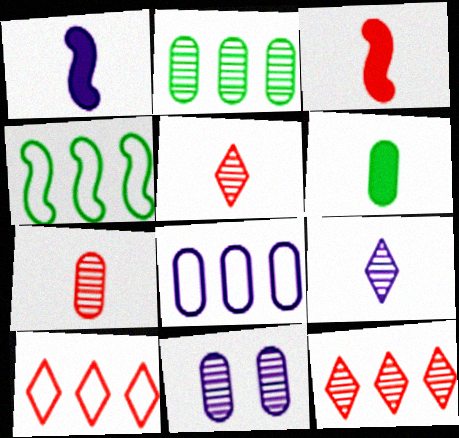[[2, 7, 11], 
[4, 8, 10]]